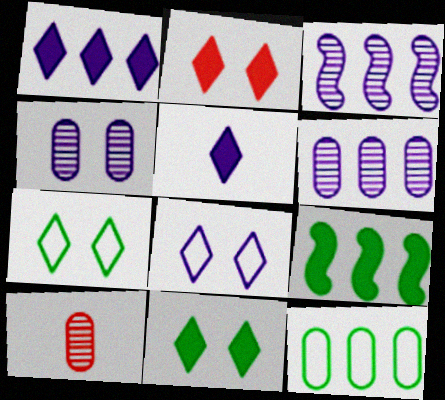[[8, 9, 10]]